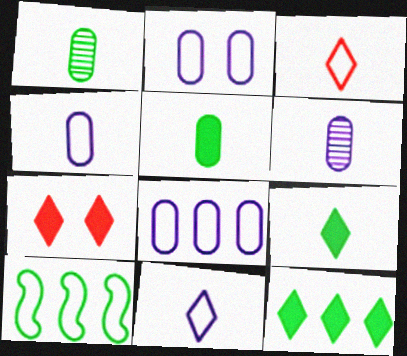[[2, 3, 10], 
[2, 4, 8], 
[6, 7, 10]]